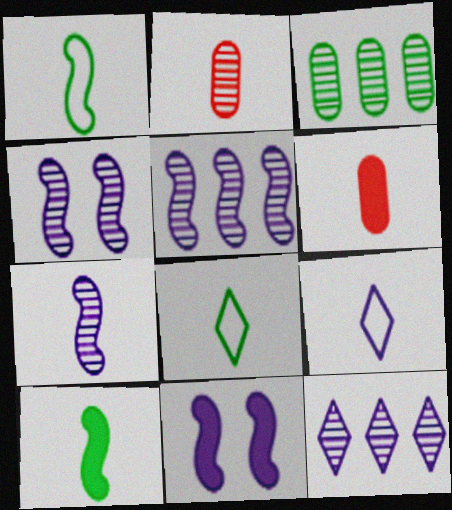[[2, 9, 10], 
[4, 5, 7], 
[6, 7, 8]]